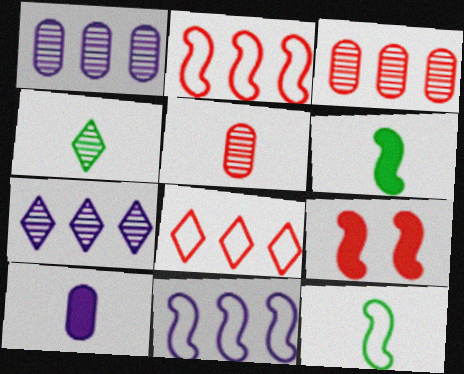[[5, 8, 9]]